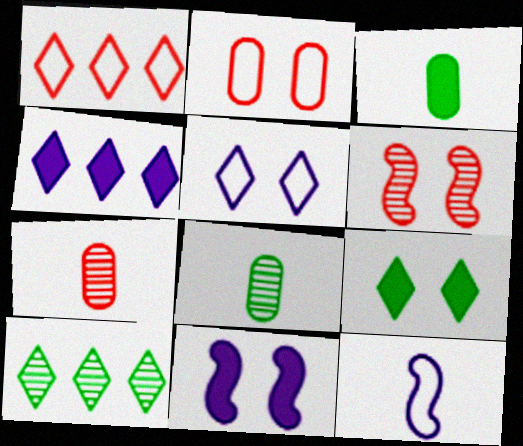[[1, 4, 10], 
[1, 8, 11]]